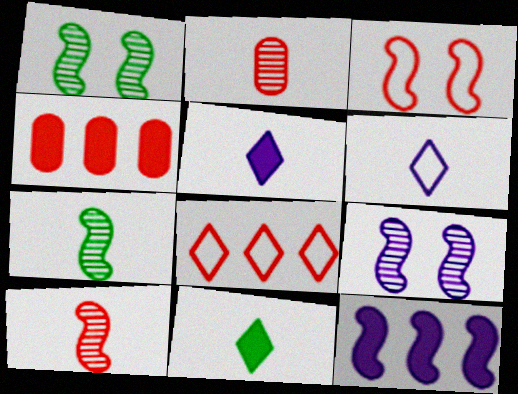[[1, 4, 6], 
[3, 7, 12]]